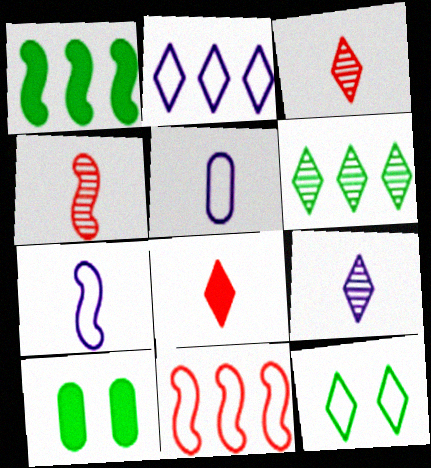[[2, 4, 10], 
[5, 11, 12], 
[9, 10, 11]]